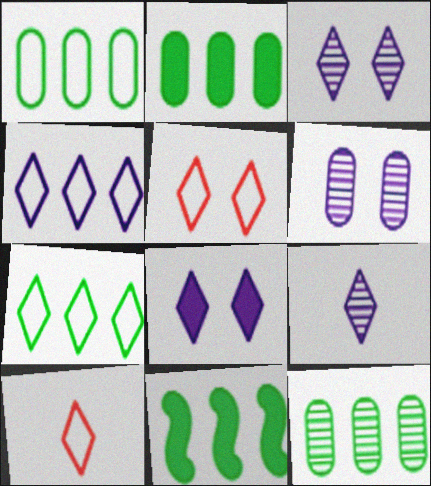[[1, 2, 12], 
[4, 8, 9], 
[6, 10, 11], 
[7, 11, 12]]